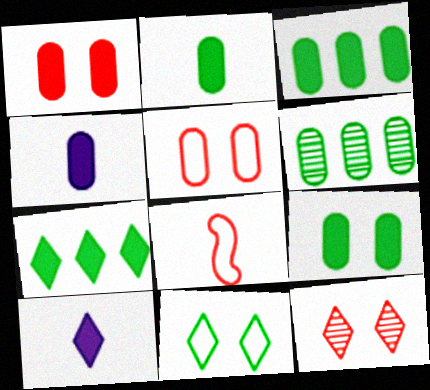[[1, 3, 4], 
[2, 3, 9], 
[4, 5, 6]]